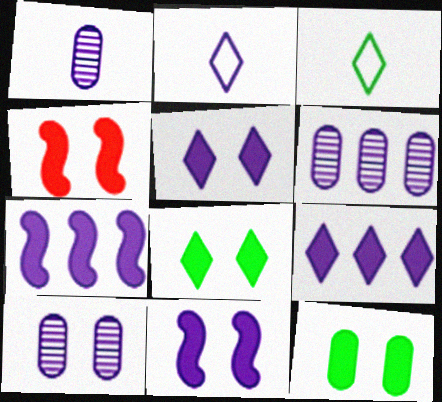[[1, 6, 10], 
[2, 6, 11], 
[2, 7, 10], 
[3, 4, 6], 
[4, 5, 12]]